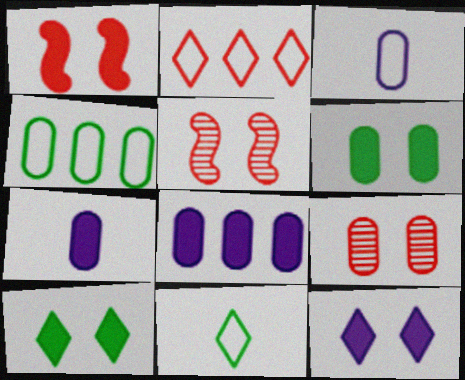[[1, 6, 12], 
[4, 7, 9], 
[5, 8, 11]]